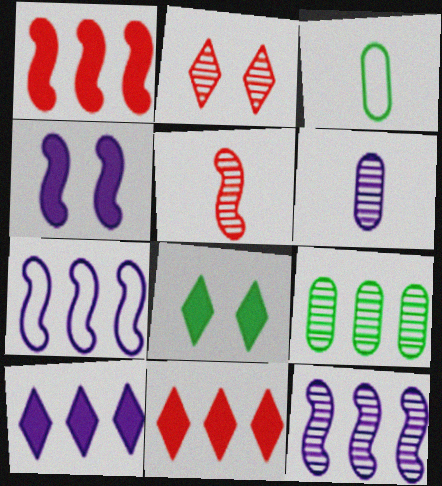[[7, 9, 11]]